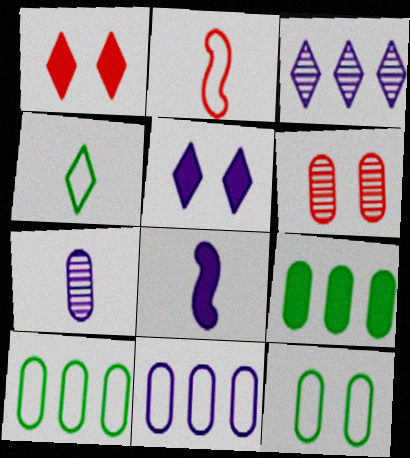[[1, 3, 4], 
[1, 8, 9]]